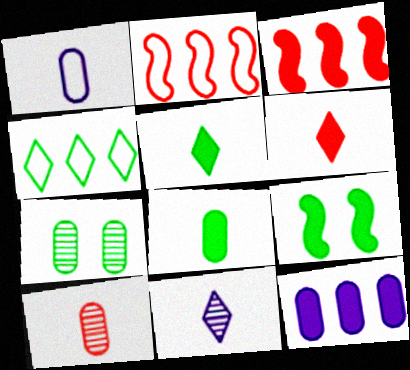[[1, 8, 10], 
[6, 9, 12]]